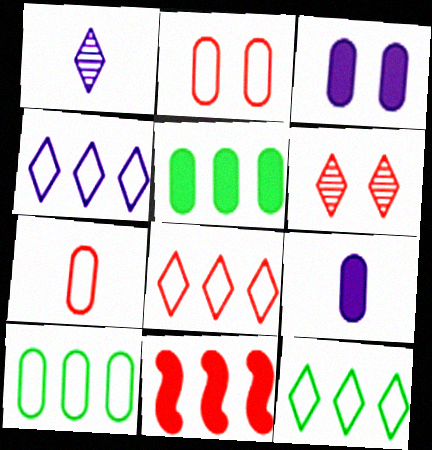[[4, 8, 12], 
[6, 7, 11]]